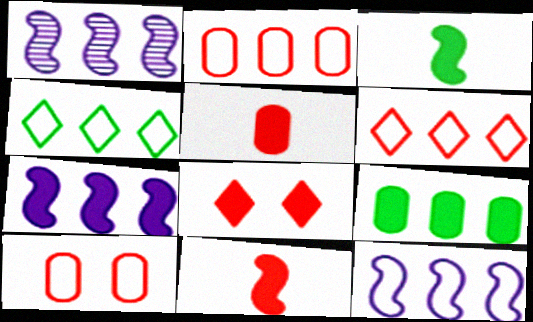[[1, 6, 9], 
[1, 7, 12], 
[2, 4, 12]]